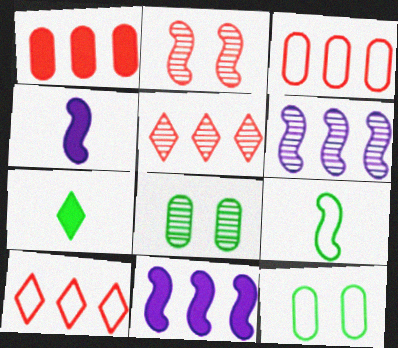[[2, 9, 11], 
[4, 5, 12], 
[4, 8, 10]]